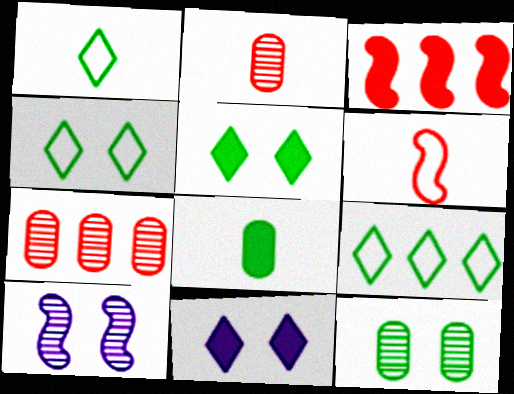[[1, 4, 9], 
[3, 8, 11]]